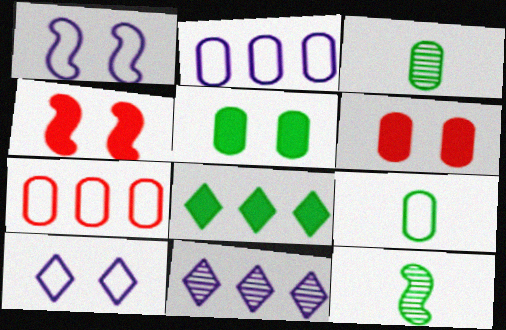[[2, 3, 6], 
[4, 9, 11]]